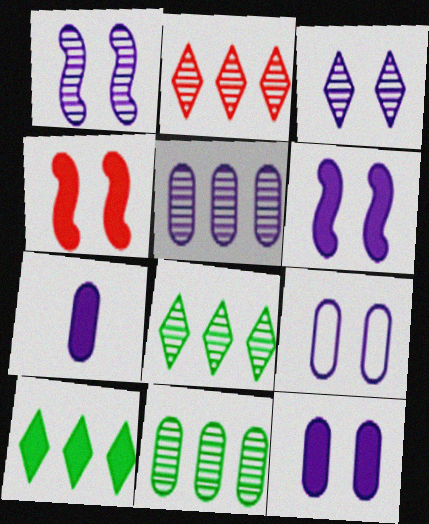[[3, 6, 9], 
[4, 7, 10], 
[5, 7, 9]]